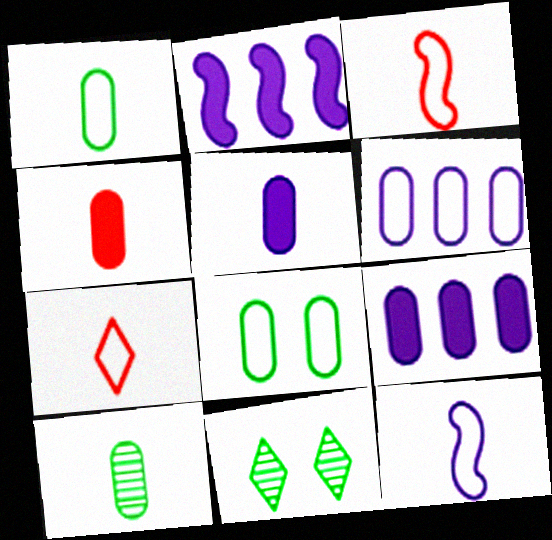[[1, 7, 12], 
[3, 9, 11]]